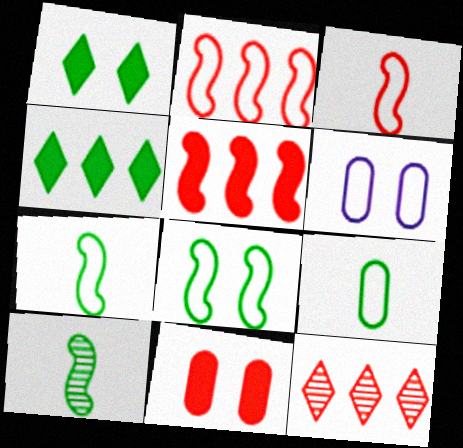[[3, 11, 12]]